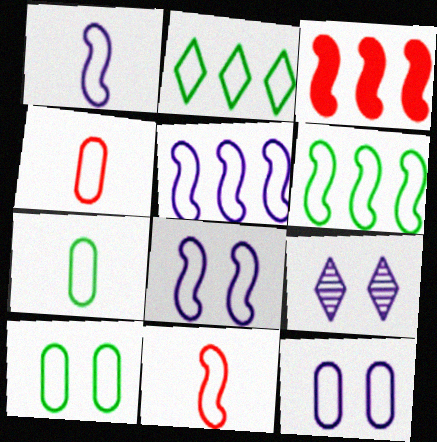[[1, 5, 8], 
[2, 4, 8], 
[2, 11, 12], 
[3, 7, 9], 
[6, 8, 11]]